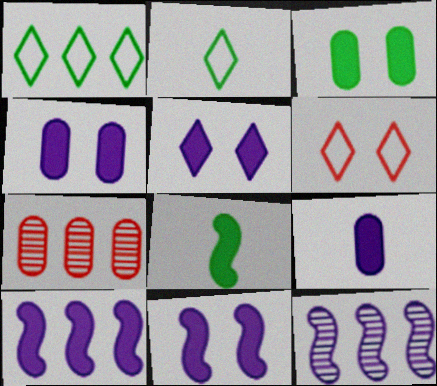[[1, 7, 10], 
[2, 7, 11], 
[4, 5, 11], 
[5, 9, 10]]